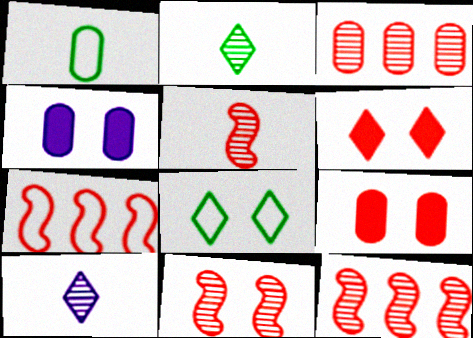[[1, 3, 4], 
[2, 4, 7], 
[4, 8, 11], 
[5, 11, 12]]